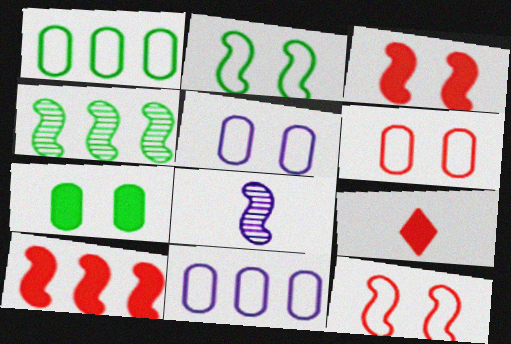[[2, 8, 10], 
[4, 5, 9]]